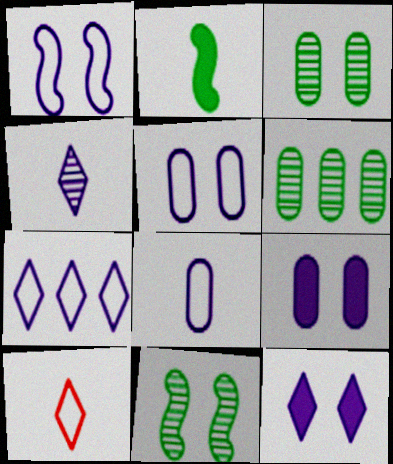[[1, 7, 8], 
[4, 7, 12]]